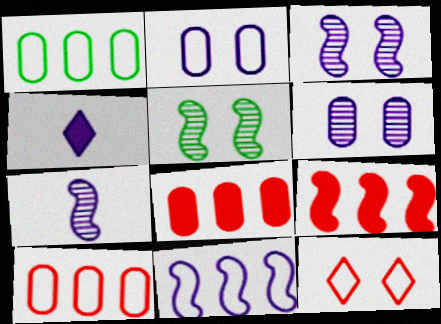[[4, 5, 10], 
[4, 6, 11]]